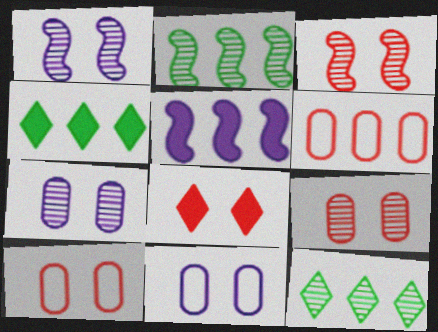[[3, 8, 10], 
[5, 6, 12]]